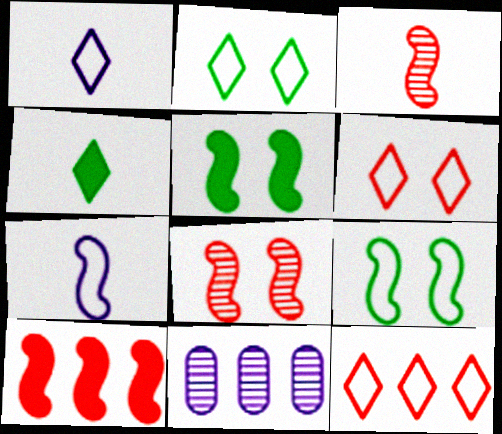[[1, 2, 12]]